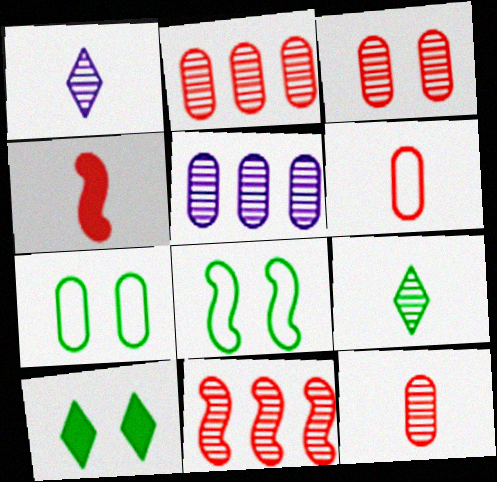[[2, 3, 12]]